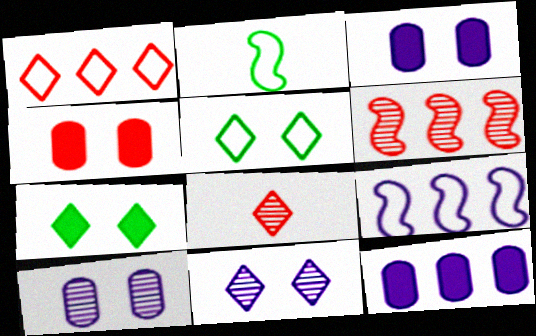[]